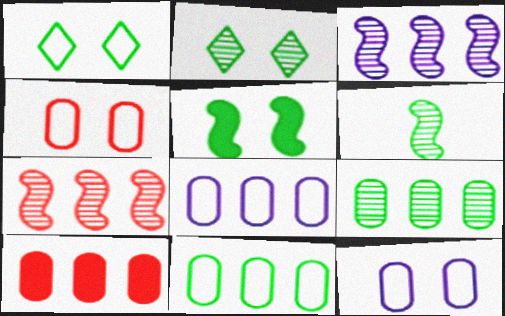[[2, 6, 9], 
[8, 9, 10]]